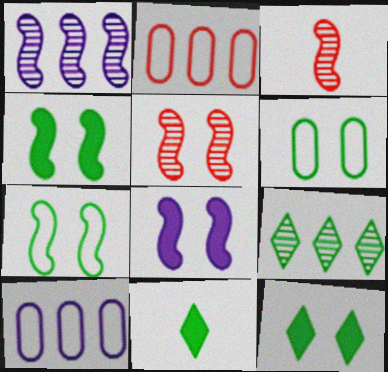[[3, 10, 12], 
[5, 7, 8], 
[5, 10, 11]]